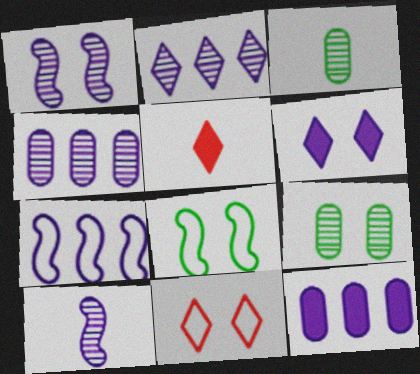[[2, 7, 12], 
[4, 5, 8], 
[5, 7, 9]]